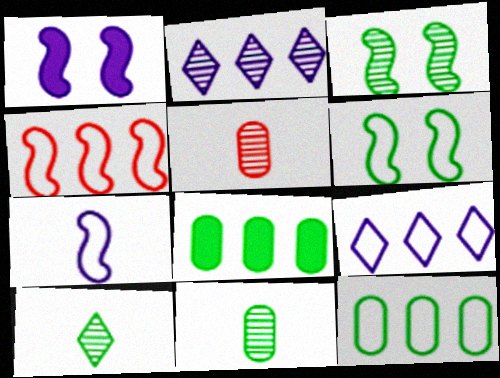[[2, 3, 5], 
[2, 4, 8], 
[4, 6, 7], 
[4, 9, 12], 
[6, 8, 10]]